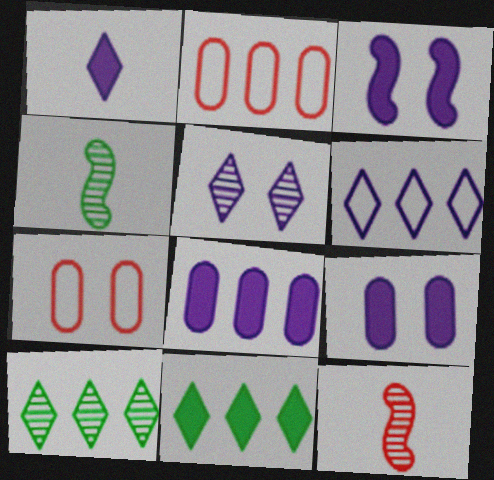[[1, 3, 8], 
[1, 5, 6]]